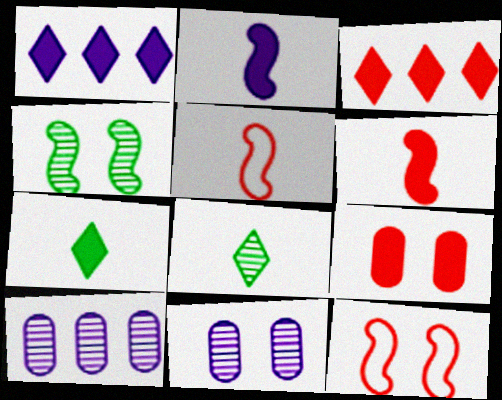[[3, 6, 9], 
[7, 10, 12]]